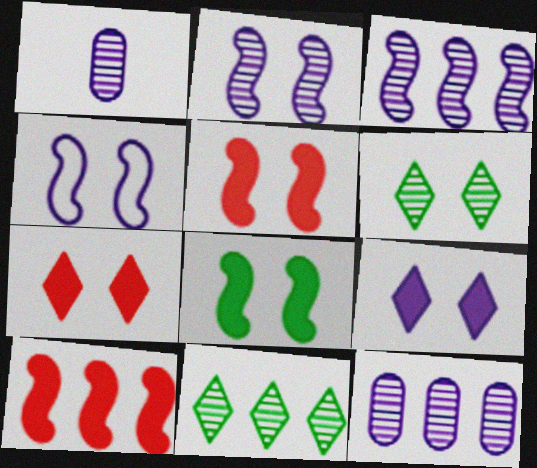[]